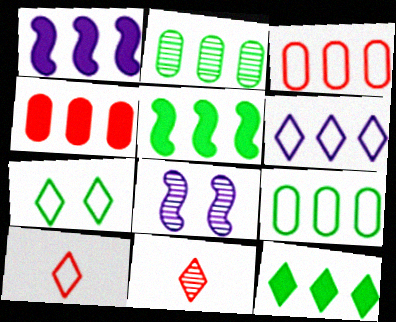[[1, 4, 12], 
[2, 8, 11], 
[6, 7, 10]]